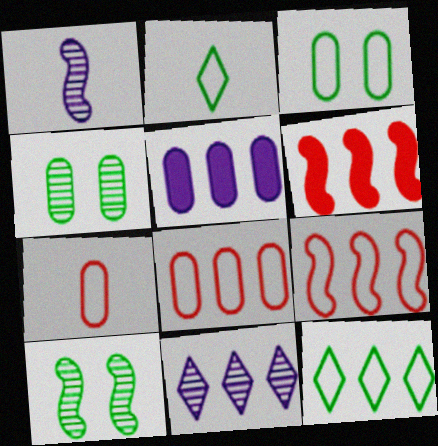[[4, 5, 7]]